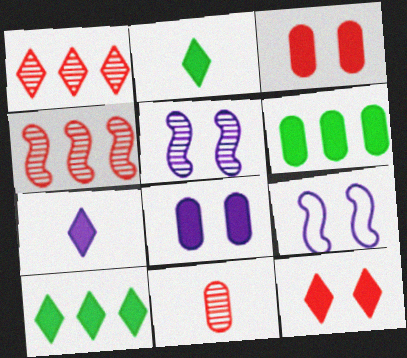[[7, 10, 12], 
[9, 10, 11]]